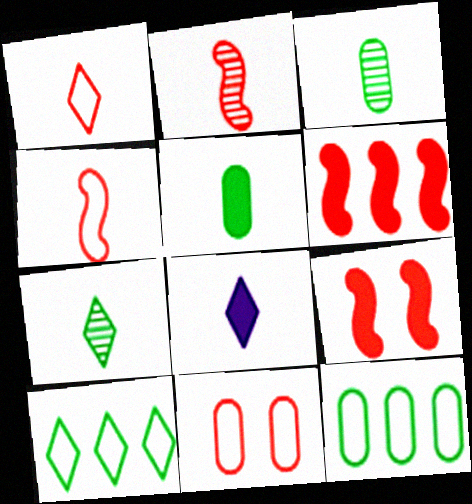[[1, 7, 8], 
[3, 4, 8]]